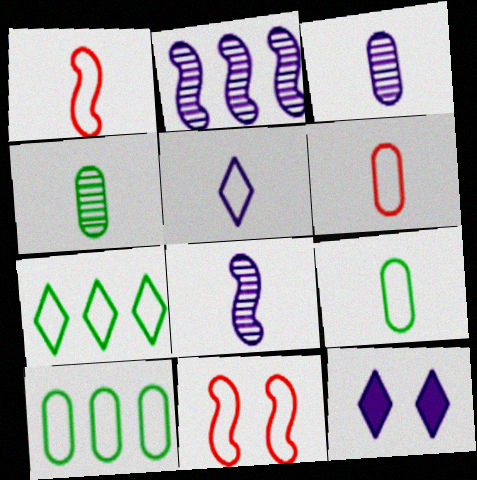[[1, 5, 9], 
[5, 10, 11]]